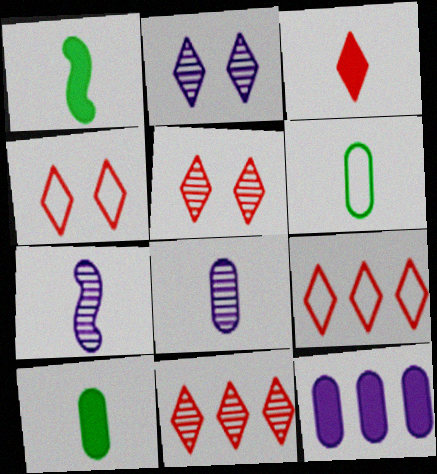[[3, 4, 11], 
[3, 5, 9], 
[3, 6, 7]]